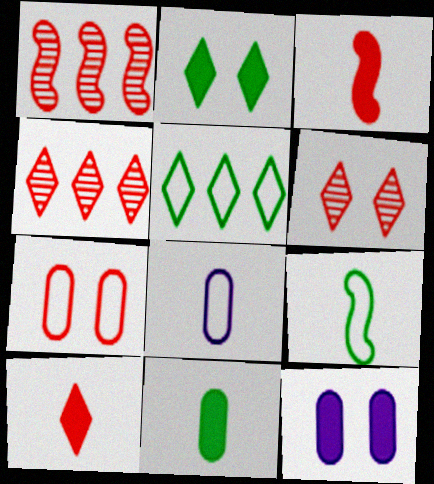[[1, 2, 8], 
[1, 7, 10], 
[3, 4, 7], 
[4, 9, 12]]